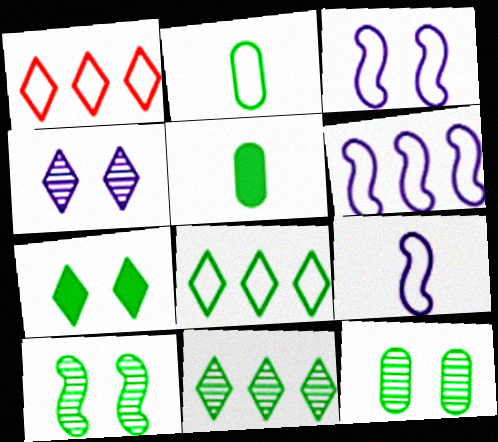[[1, 2, 3], 
[3, 6, 9], 
[5, 8, 10]]